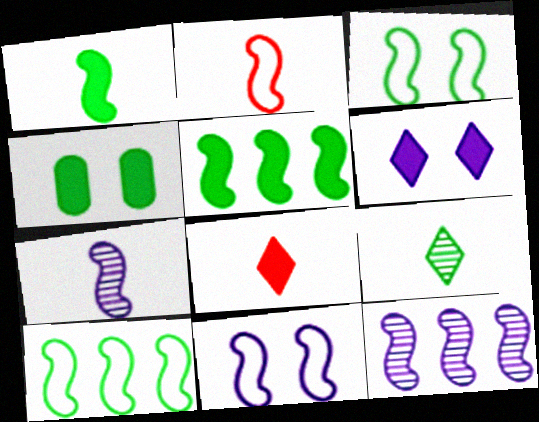[[1, 2, 7], 
[2, 10, 11], 
[4, 9, 10]]